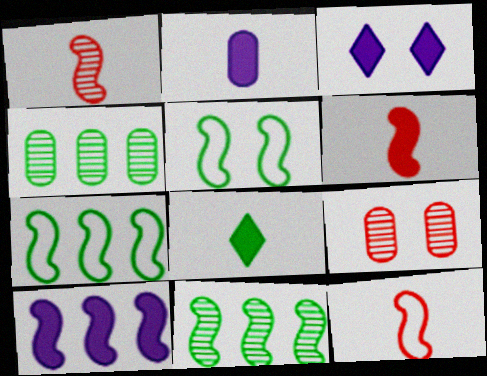[[1, 5, 10], 
[1, 6, 12], 
[2, 3, 10], 
[2, 6, 8], 
[3, 4, 12], 
[3, 5, 9], 
[4, 5, 8]]